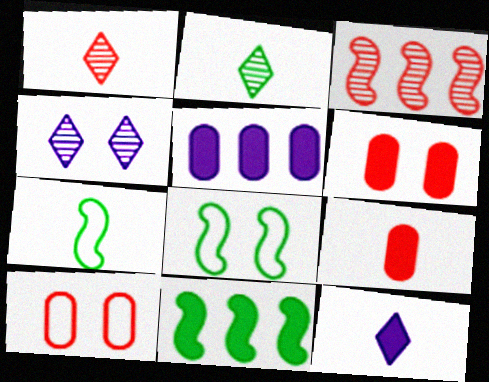[[1, 5, 8], 
[4, 6, 8], 
[6, 11, 12]]